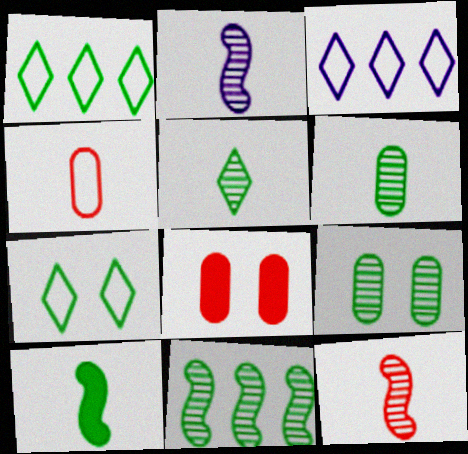[[1, 2, 8], 
[1, 9, 10], 
[5, 9, 11]]